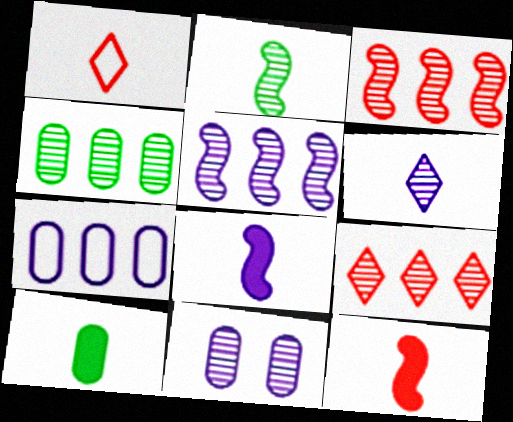[[2, 9, 11], 
[4, 5, 9], 
[5, 6, 11]]